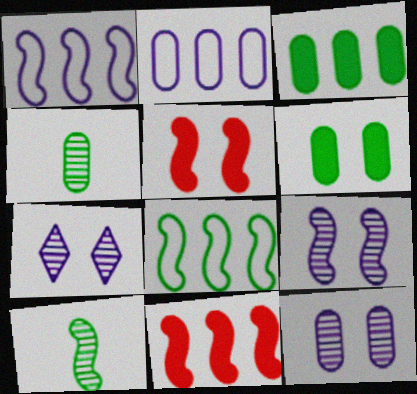[[1, 5, 10], 
[7, 9, 12]]